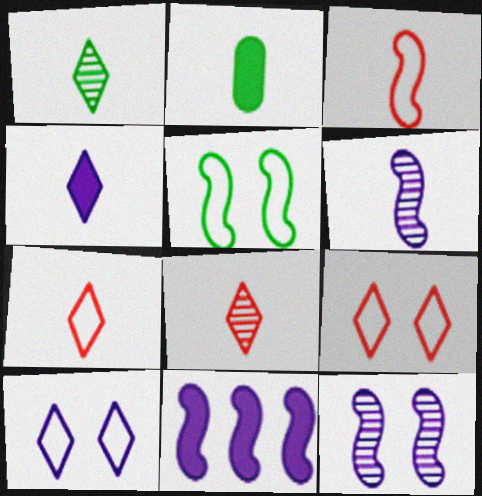[[1, 4, 7], 
[2, 6, 7]]